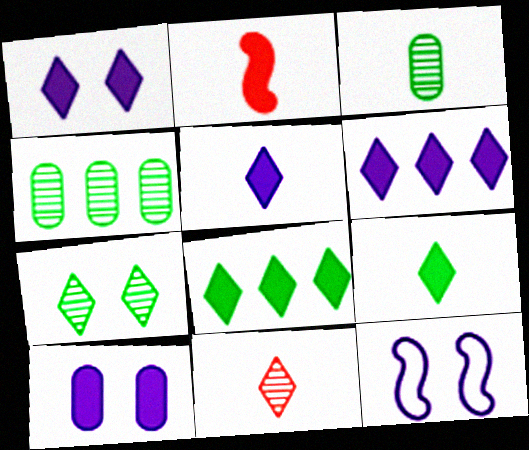[[1, 5, 6], 
[2, 8, 10]]